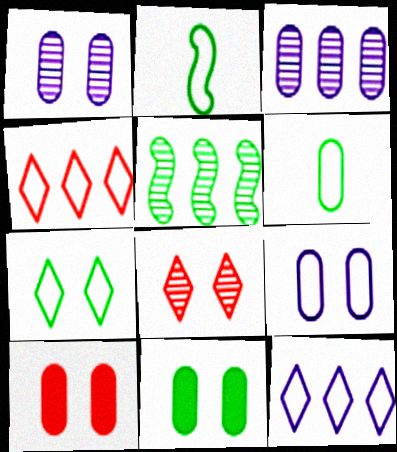[[2, 4, 9], 
[3, 6, 10]]